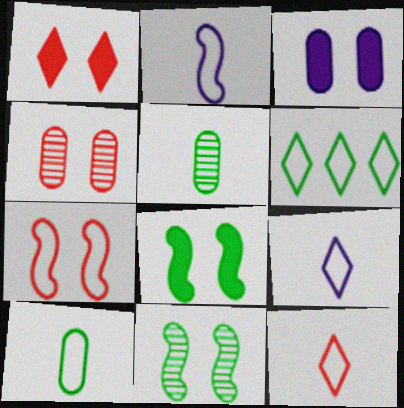[[1, 3, 8], 
[1, 4, 7], 
[2, 10, 12], 
[5, 6, 8]]